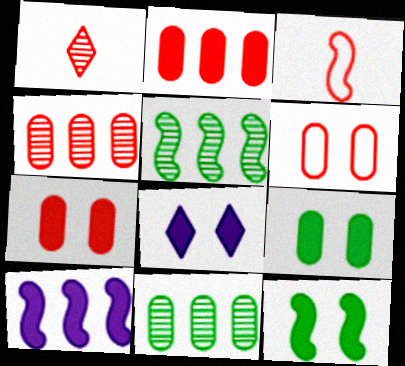[[3, 8, 11], 
[7, 8, 12]]